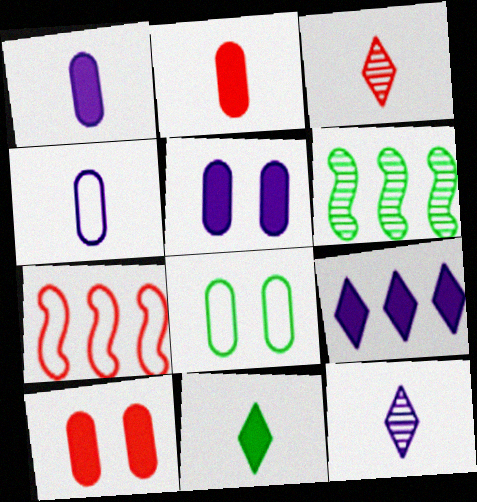[[3, 7, 10], 
[6, 8, 11]]